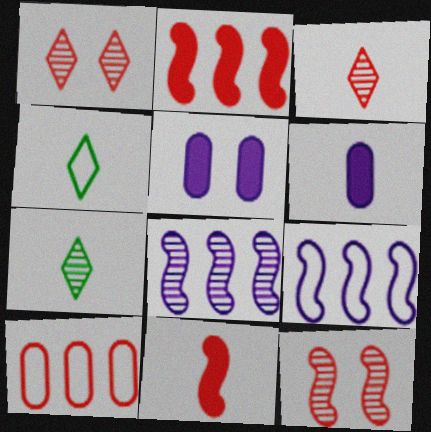[[1, 10, 11]]